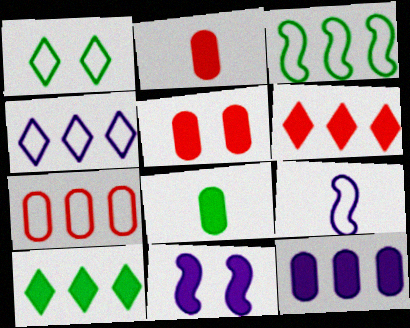[[1, 7, 9], 
[2, 10, 11], 
[3, 4, 7], 
[5, 8, 12], 
[6, 8, 11]]